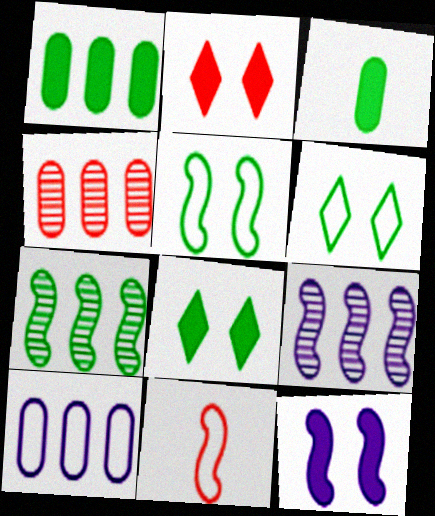[[1, 4, 10], 
[2, 4, 11], 
[3, 6, 7], 
[6, 10, 11], 
[7, 11, 12]]